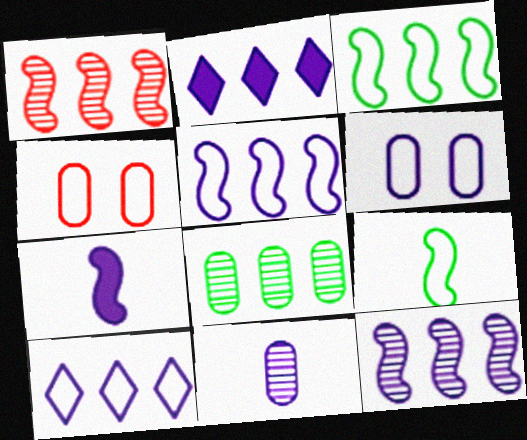[[4, 9, 10]]